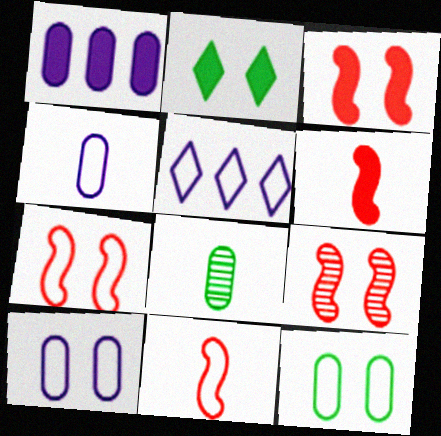[[1, 2, 6], 
[2, 9, 10], 
[3, 5, 8], 
[3, 7, 9], 
[5, 11, 12]]